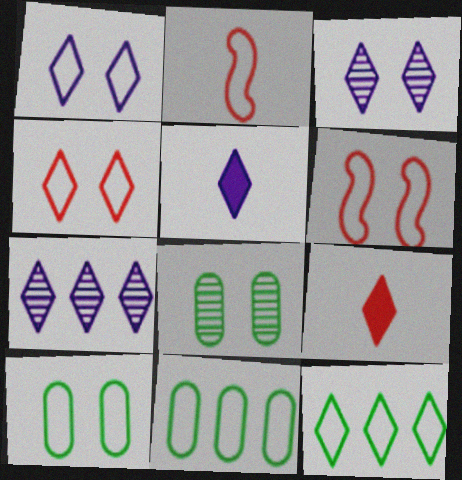[[1, 2, 11], 
[1, 5, 7], 
[1, 6, 10], 
[3, 9, 12]]